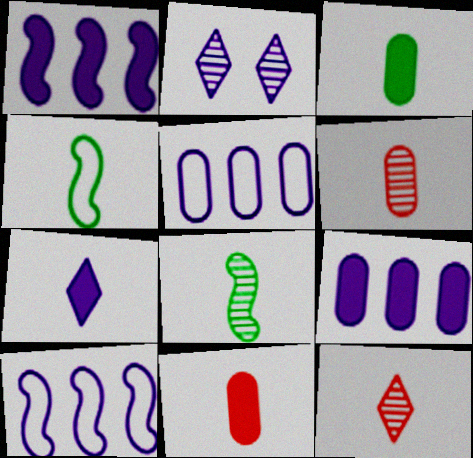[[4, 6, 7]]